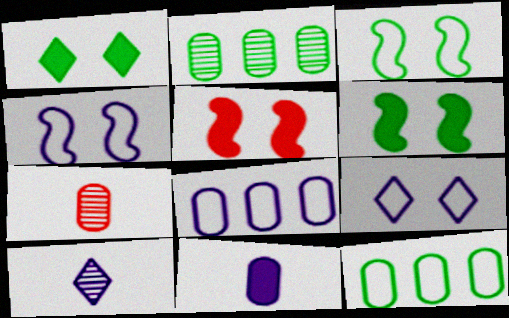[[5, 10, 12]]